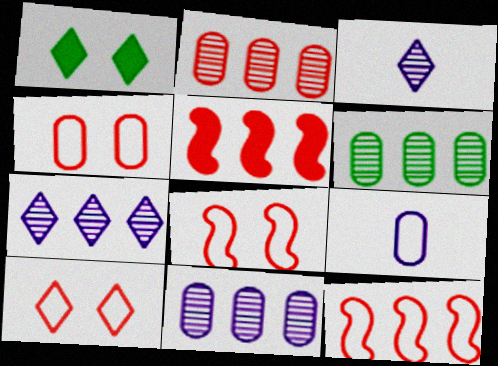[[2, 6, 11], 
[4, 8, 10]]